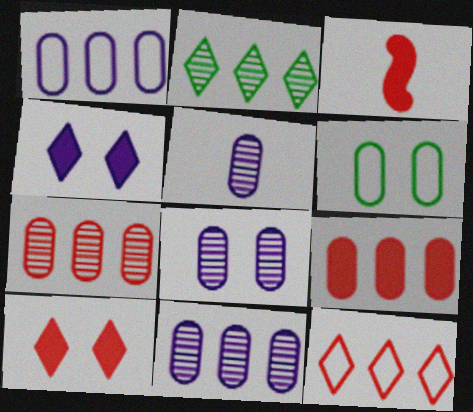[[3, 9, 10], 
[5, 6, 9], 
[5, 8, 11]]